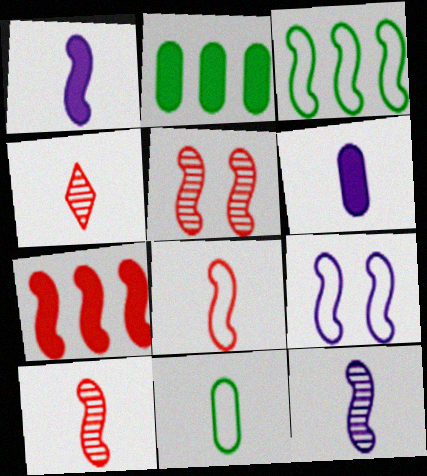[[1, 3, 5], 
[1, 4, 11], 
[2, 4, 9], 
[3, 8, 9], 
[5, 7, 8]]